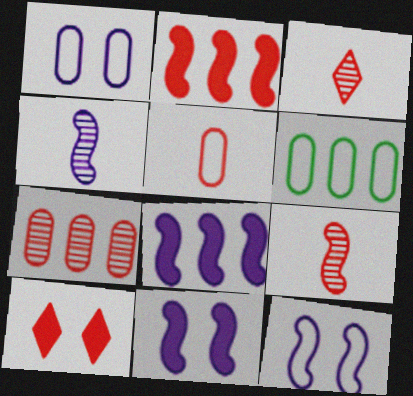[[1, 5, 6], 
[3, 6, 11], 
[4, 6, 10], 
[4, 8, 12]]